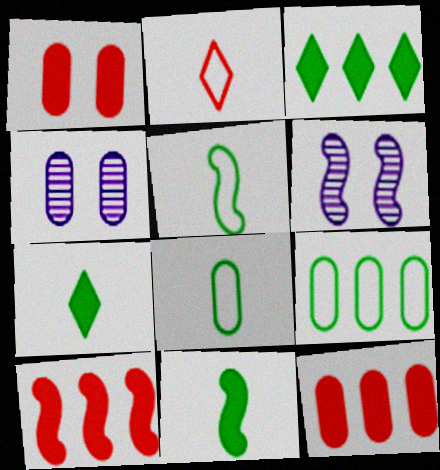[[4, 8, 12], 
[5, 6, 10]]